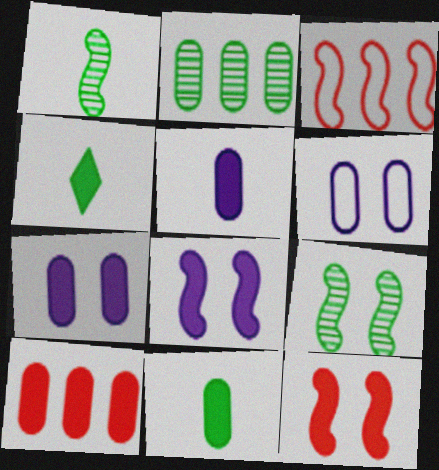[[1, 3, 8], 
[4, 8, 10], 
[7, 10, 11]]